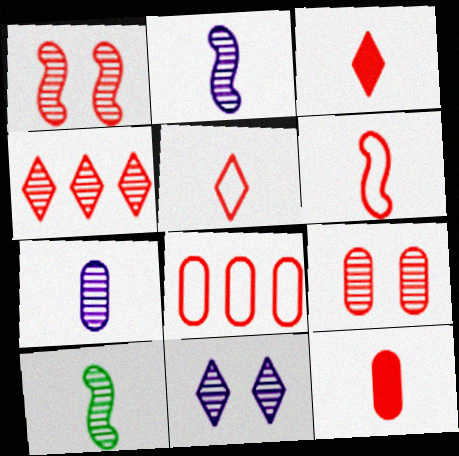[[1, 3, 8], 
[8, 9, 12]]